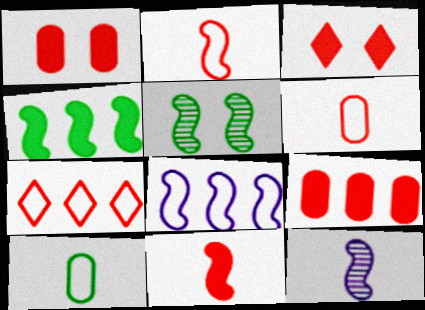[[3, 9, 11], 
[5, 8, 11]]